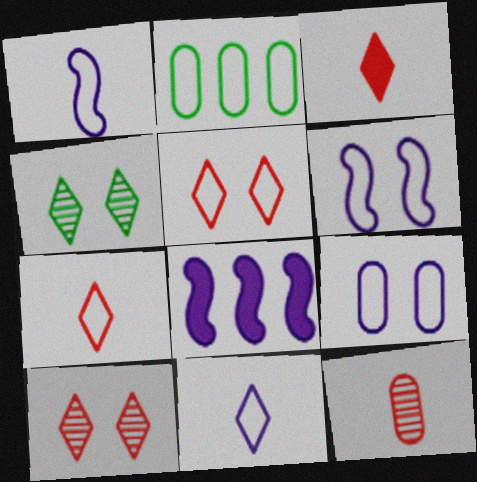[[1, 2, 5], 
[2, 6, 7]]